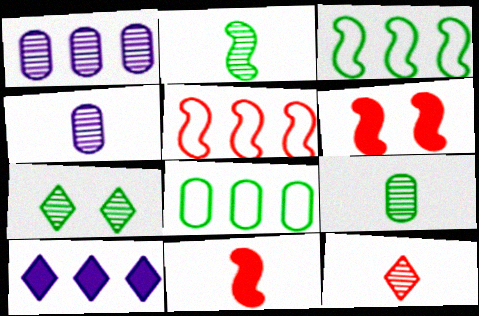[[2, 4, 12]]